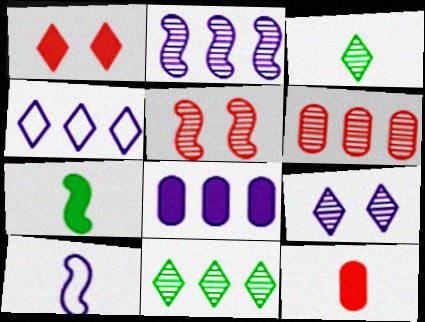[[1, 3, 4], 
[1, 7, 8], 
[2, 4, 8], 
[2, 6, 11], 
[3, 10, 12], 
[8, 9, 10]]